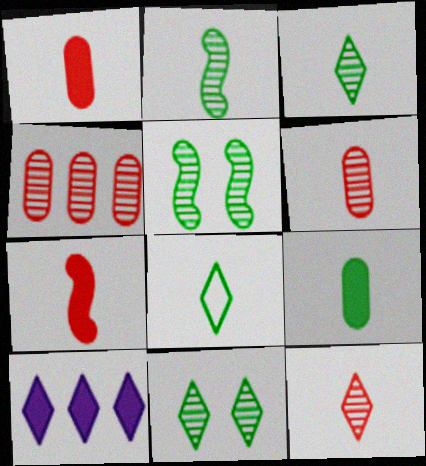[[2, 8, 9]]